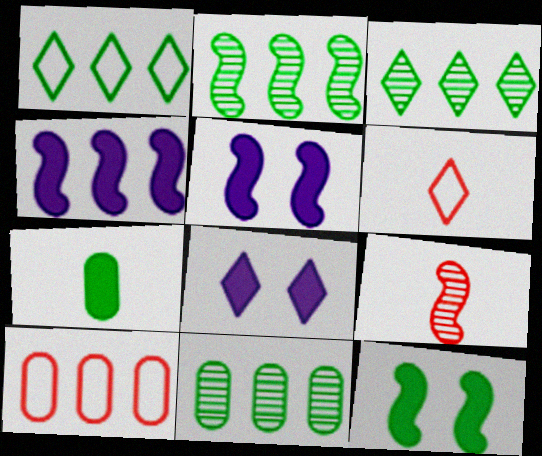[[2, 3, 11], 
[3, 4, 10], 
[3, 6, 8], 
[5, 6, 11]]